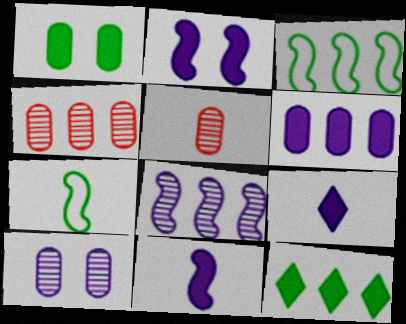[[2, 6, 9], 
[5, 7, 9]]